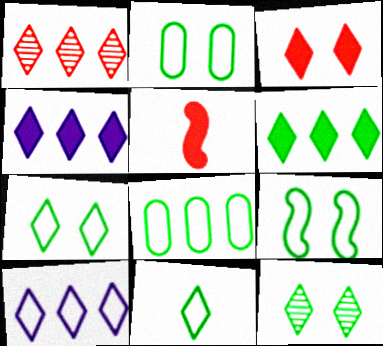[[1, 6, 10], 
[2, 7, 9], 
[6, 11, 12], 
[8, 9, 11]]